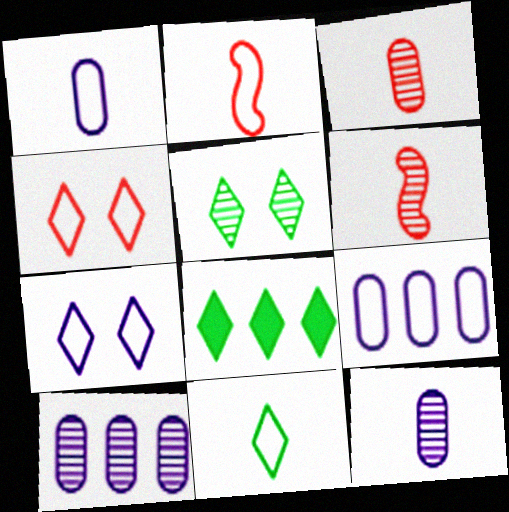[[1, 2, 11], 
[5, 6, 10], 
[5, 8, 11]]